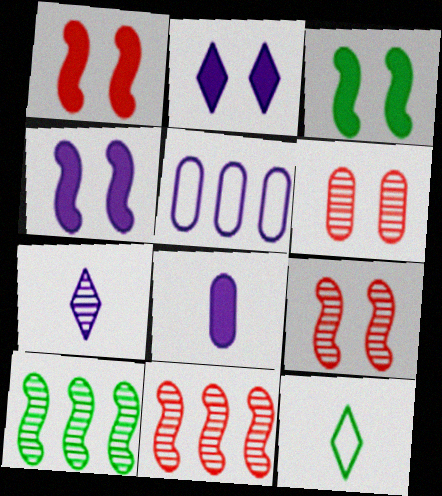[[1, 3, 4], 
[4, 5, 7], 
[6, 7, 10]]